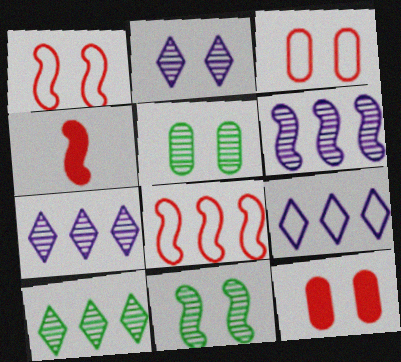[[4, 5, 9]]